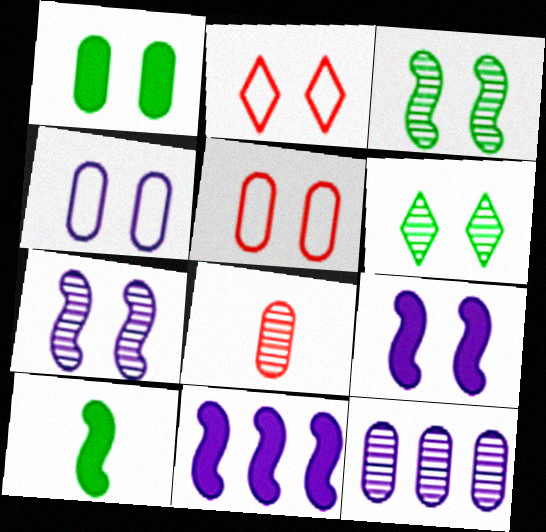[[1, 2, 7], 
[2, 10, 12], 
[5, 6, 9]]